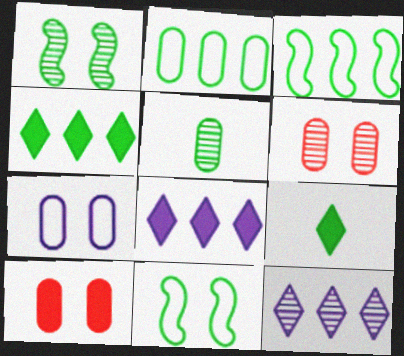[[1, 2, 9], 
[4, 5, 11]]